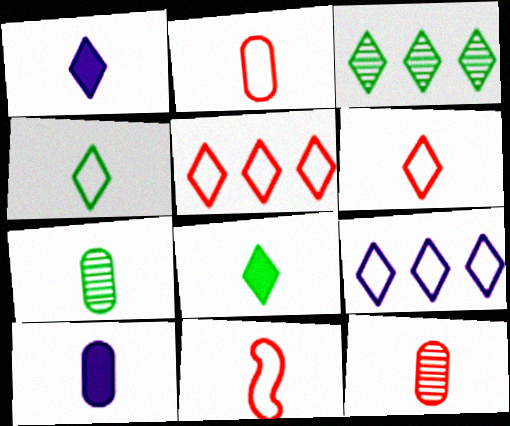[[1, 7, 11], 
[2, 6, 11], 
[2, 7, 10]]